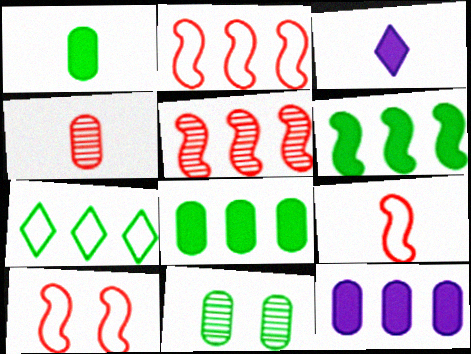[[2, 3, 11], 
[2, 9, 10], 
[5, 7, 12]]